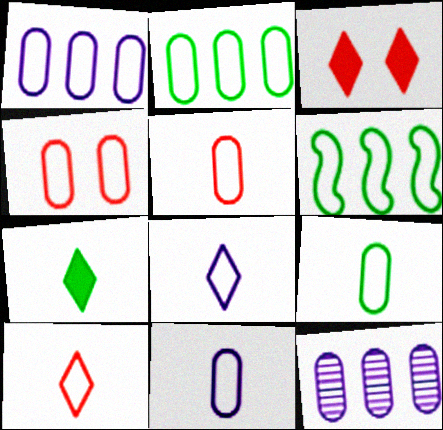[[1, 4, 9], 
[2, 4, 11], 
[4, 6, 8], 
[5, 9, 11]]